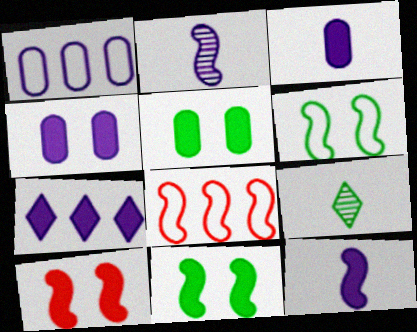[[1, 9, 10], 
[2, 8, 11], 
[4, 7, 12], 
[4, 8, 9]]